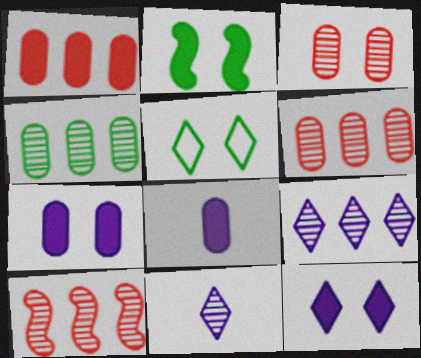[[4, 9, 10], 
[5, 8, 10]]